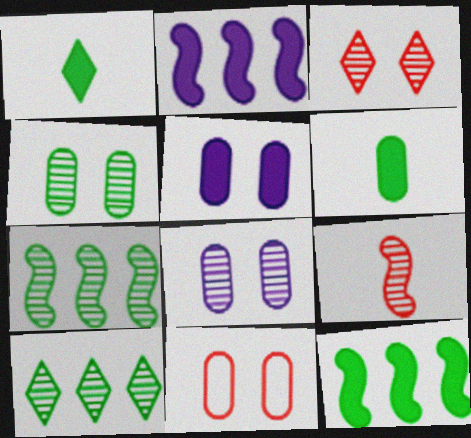[[4, 5, 11], 
[8, 9, 10]]